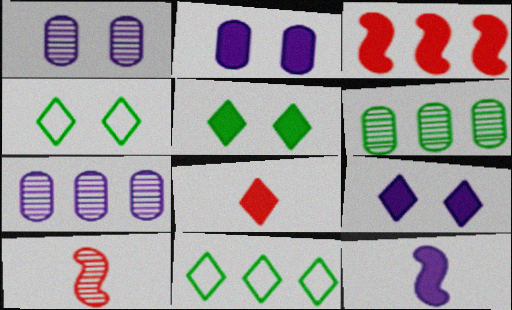[[2, 10, 11], 
[3, 7, 11]]